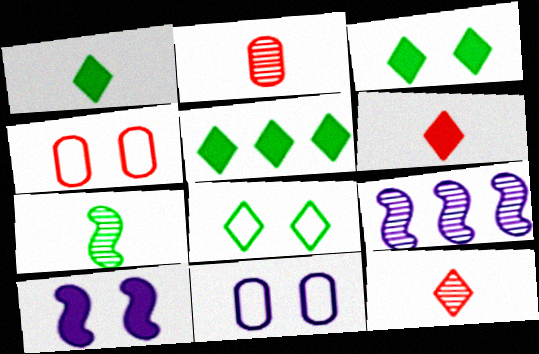[[1, 3, 5], 
[1, 4, 9]]